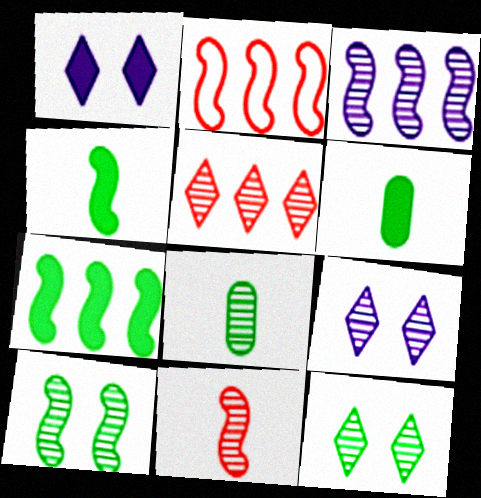[[1, 2, 8], 
[2, 3, 7], 
[2, 6, 9], 
[3, 10, 11]]